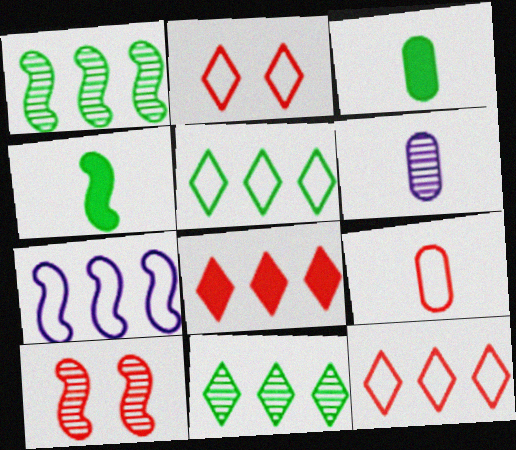[[3, 6, 9], 
[4, 7, 10], 
[6, 10, 11], 
[8, 9, 10]]